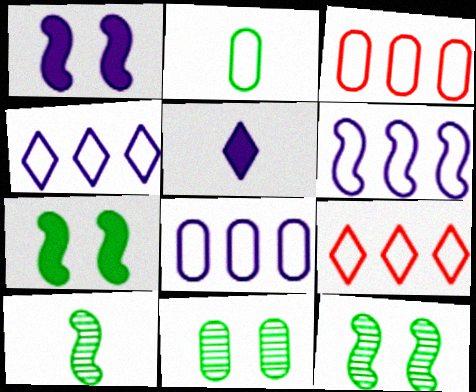[[3, 5, 12], 
[4, 6, 8]]